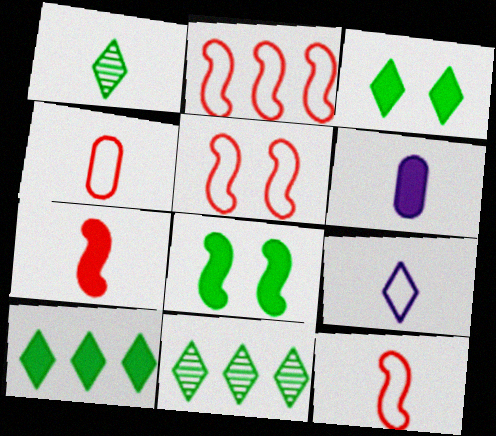[[1, 6, 12], 
[2, 5, 12], 
[5, 6, 11]]